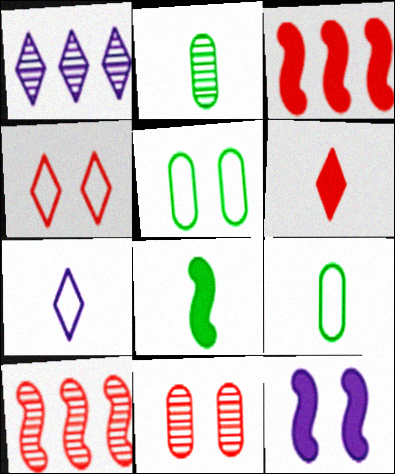[[3, 8, 12]]